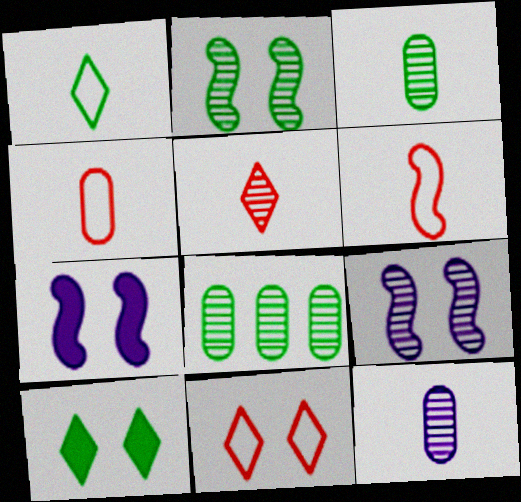[[5, 8, 9]]